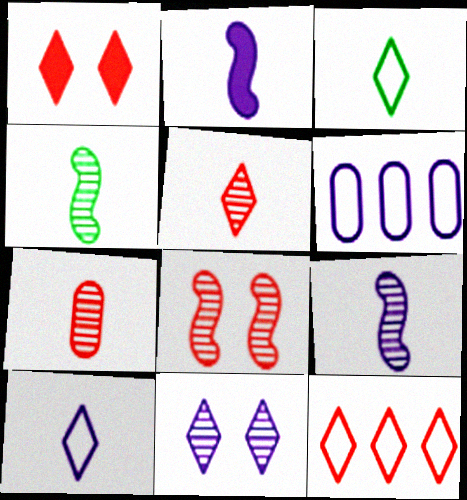[[1, 4, 6], 
[1, 5, 12], 
[2, 3, 7], 
[2, 6, 11]]